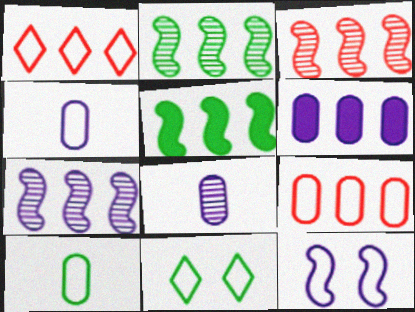[[1, 2, 6], 
[1, 10, 12], 
[2, 3, 7]]